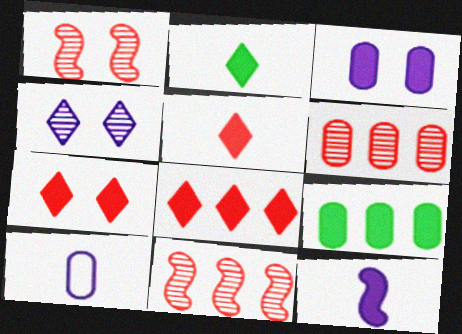[[5, 7, 8], 
[7, 9, 12]]